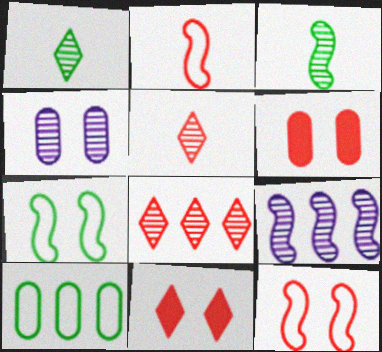[[2, 6, 8], 
[3, 4, 8], 
[4, 7, 11]]